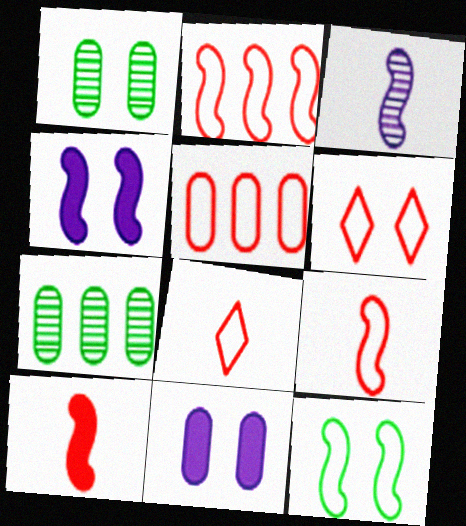[[1, 4, 6], 
[4, 7, 8], 
[5, 6, 9]]